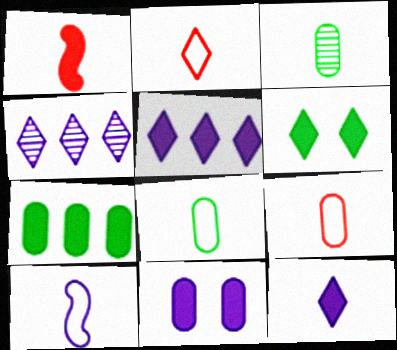[[2, 4, 6], 
[2, 8, 10], 
[4, 10, 11]]